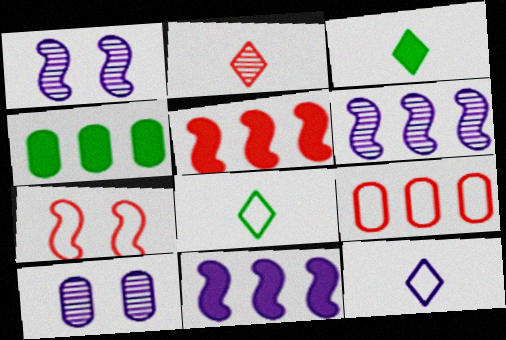[[1, 3, 9], 
[2, 3, 12], 
[5, 8, 10], 
[10, 11, 12]]